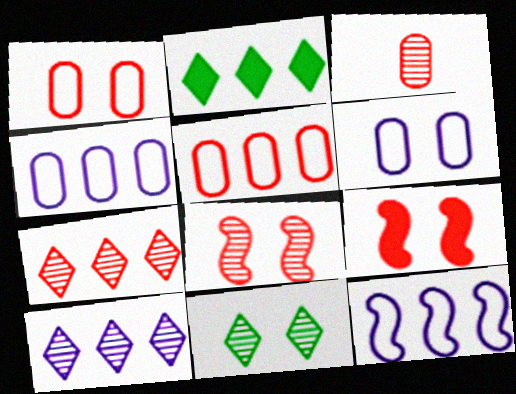[[3, 7, 8], 
[6, 9, 11]]